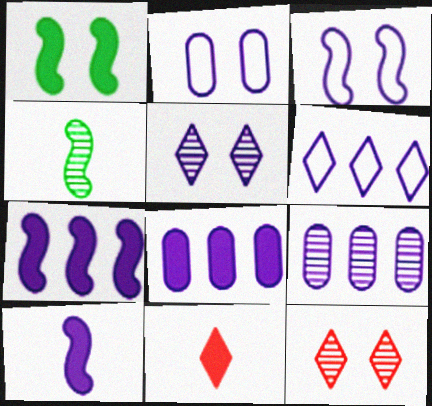[[1, 2, 12], 
[1, 8, 11], 
[4, 9, 12], 
[6, 7, 9]]